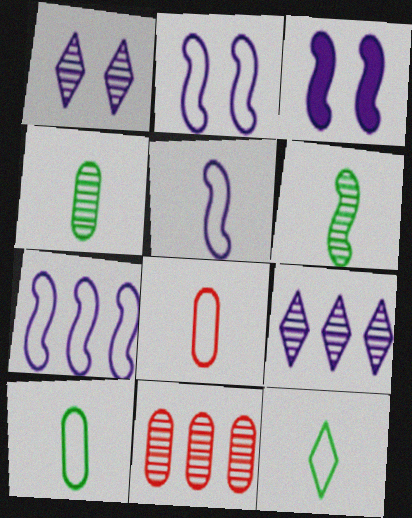[[1, 6, 11], 
[2, 5, 7], 
[3, 11, 12], 
[5, 8, 12]]